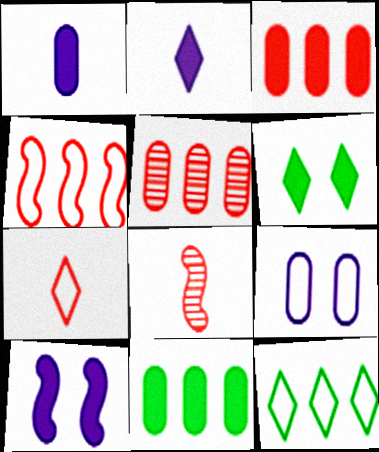[]